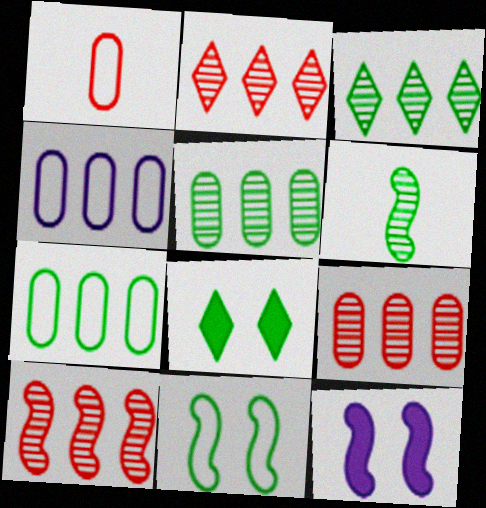[[1, 3, 12], 
[2, 9, 10], 
[6, 7, 8]]